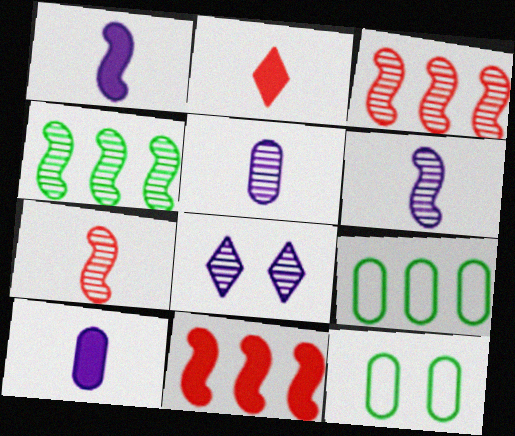[]